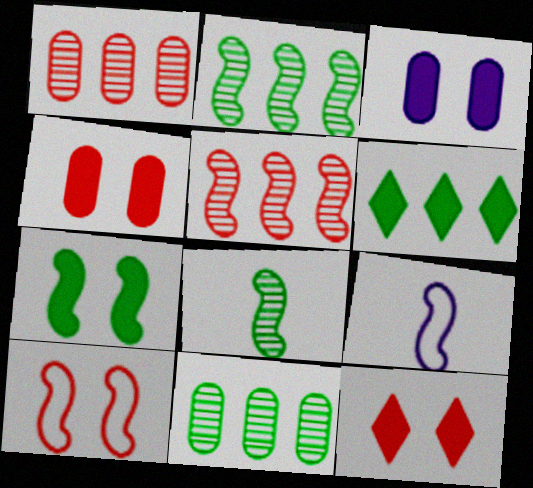[[3, 7, 12], 
[5, 7, 9], 
[9, 11, 12]]